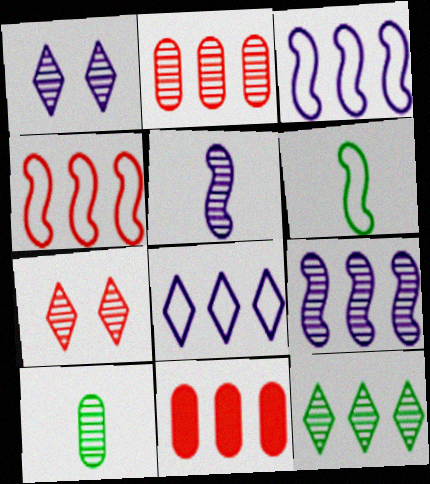[[1, 6, 11], 
[2, 9, 12], 
[3, 11, 12], 
[7, 9, 10]]